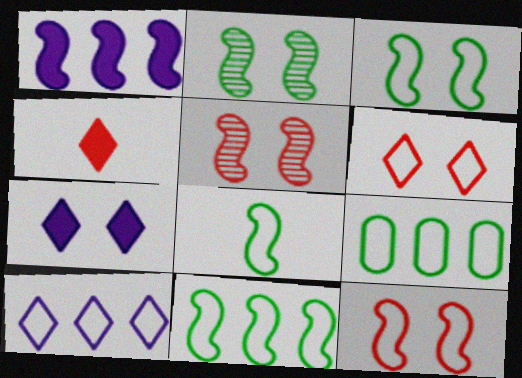[[1, 5, 8], 
[3, 8, 11]]